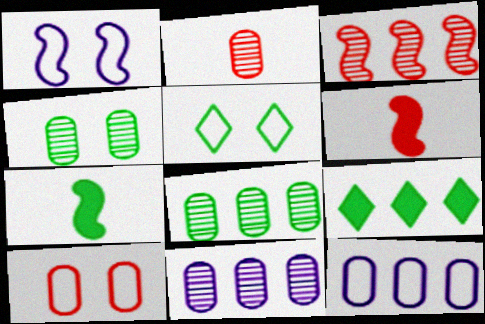[[1, 2, 9], 
[1, 3, 7], 
[1, 5, 10], 
[2, 4, 11], 
[3, 9, 12], 
[5, 6, 11], 
[5, 7, 8]]